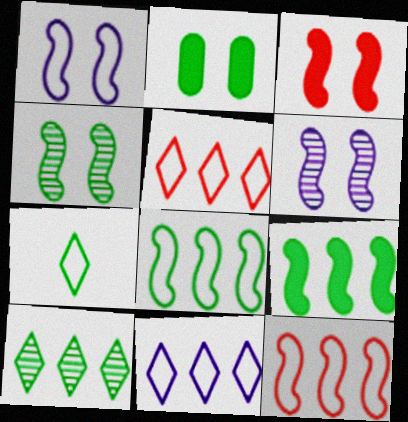[[1, 3, 4]]